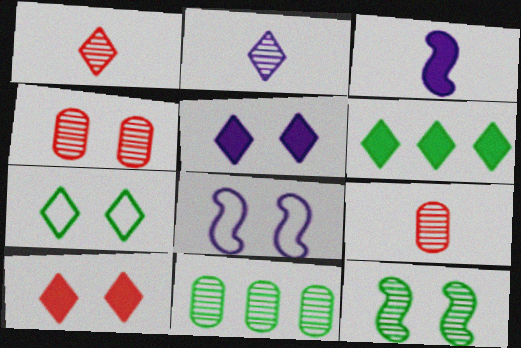[[6, 8, 9]]